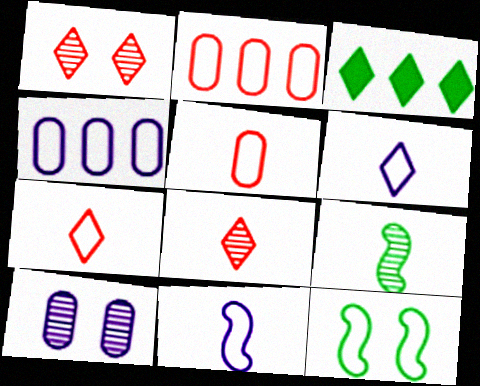[[1, 3, 6], 
[2, 6, 12], 
[4, 7, 12]]